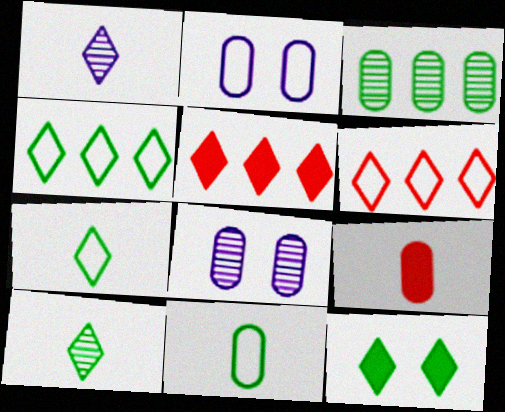[[1, 6, 12], 
[2, 3, 9], 
[4, 10, 12]]